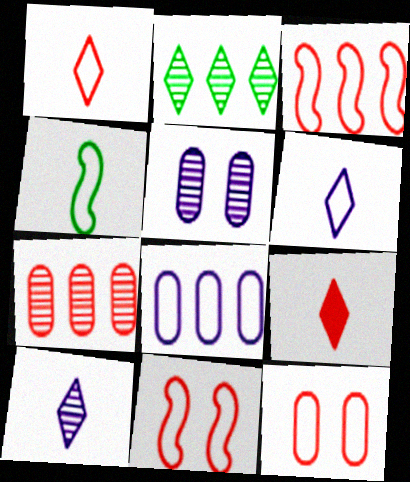[[1, 3, 12], 
[7, 9, 11]]